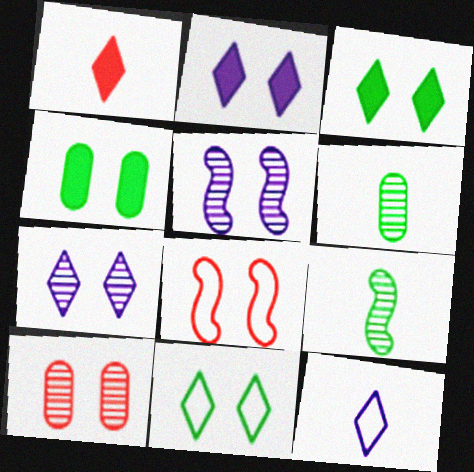[[4, 7, 8]]